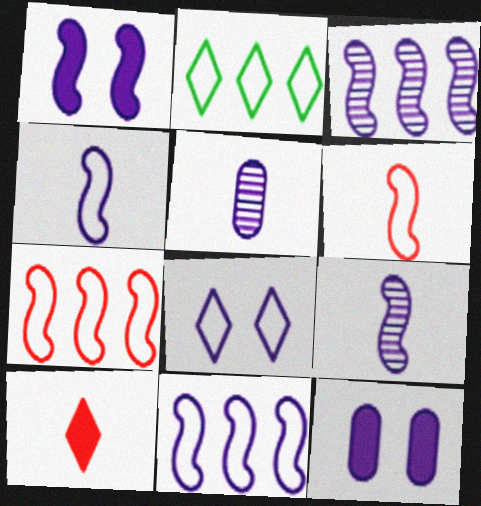[[1, 3, 4], 
[1, 9, 11]]